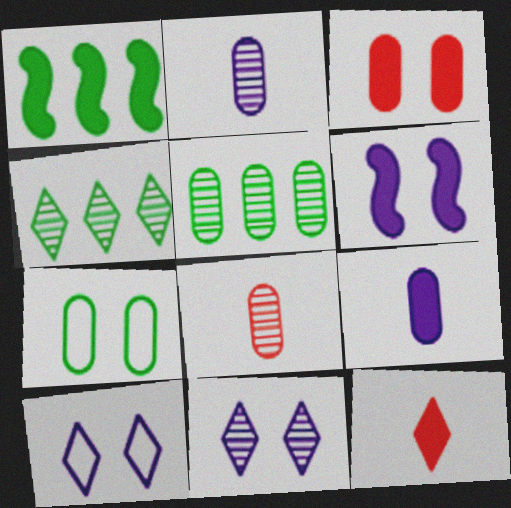[[1, 8, 10], 
[4, 10, 12]]